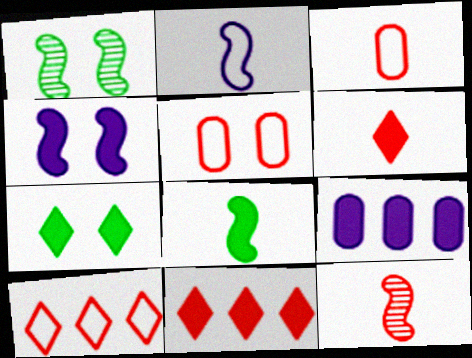[[2, 8, 12], 
[3, 6, 12], 
[5, 11, 12]]